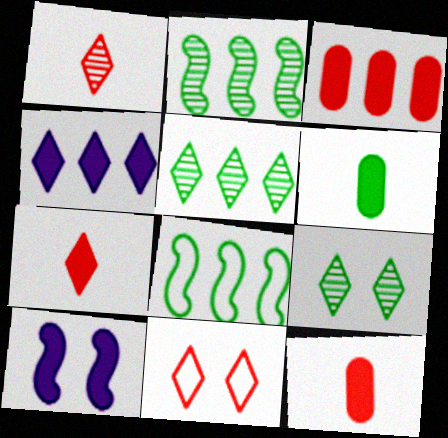[[6, 8, 9]]